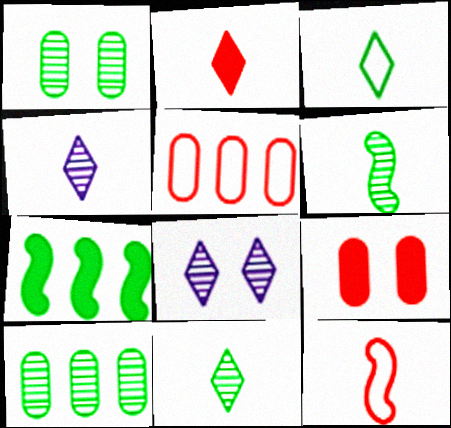[[1, 3, 7], 
[2, 3, 4]]